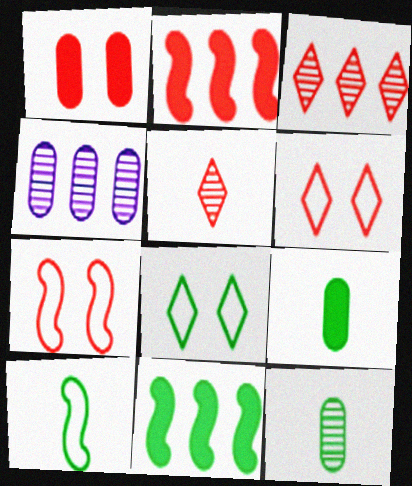[[8, 11, 12]]